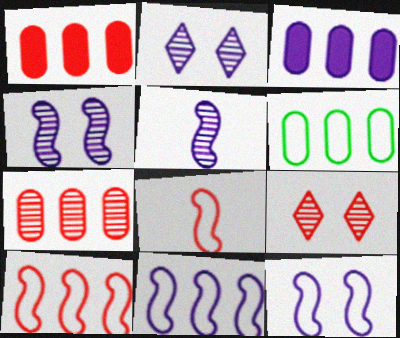[[1, 8, 9], 
[3, 6, 7]]